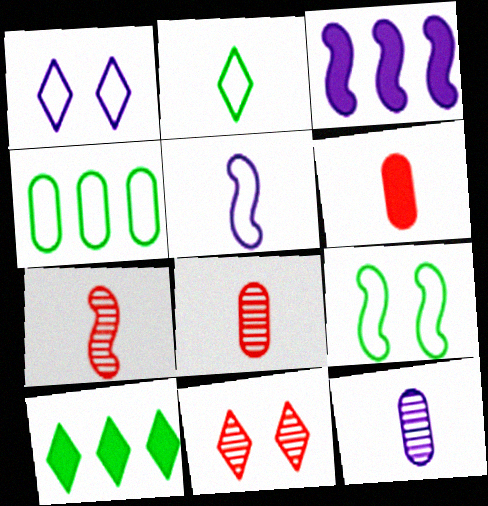[[1, 3, 12], 
[2, 4, 9], 
[3, 7, 9]]